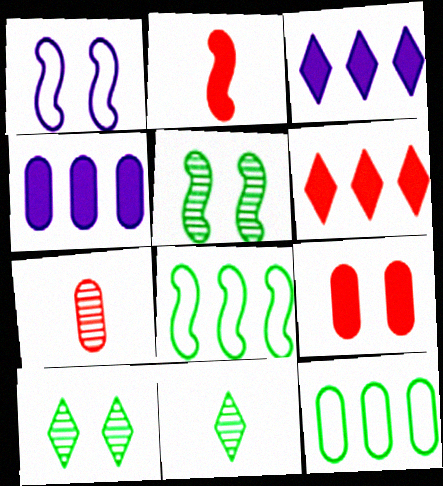[[1, 9, 10], 
[2, 6, 9]]